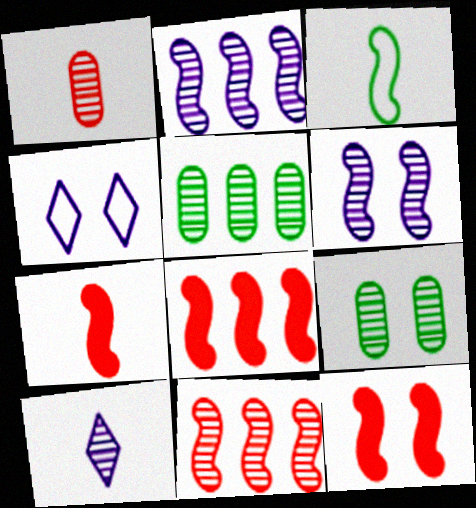[[2, 3, 12], 
[3, 6, 8], 
[4, 5, 7], 
[4, 9, 12], 
[7, 8, 12], 
[9, 10, 11]]